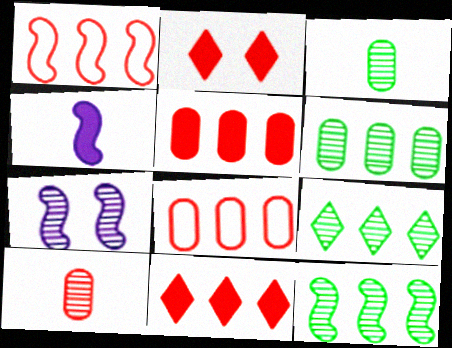[[1, 2, 10], 
[6, 9, 12], 
[7, 9, 10]]